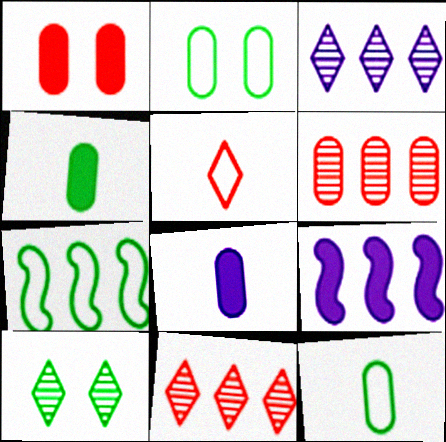[[2, 6, 8], 
[4, 7, 10]]